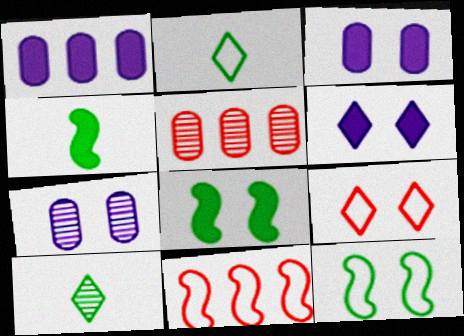[[3, 10, 11], 
[7, 8, 9]]